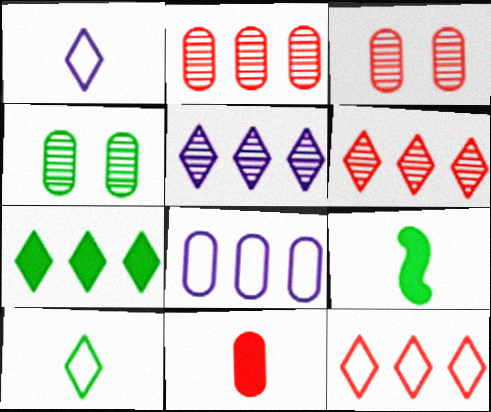[[4, 8, 11], 
[5, 7, 12]]